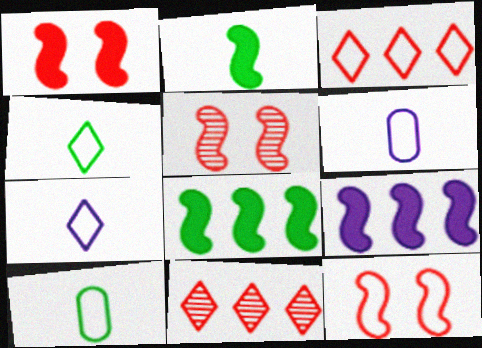[[1, 2, 9], 
[1, 5, 12]]